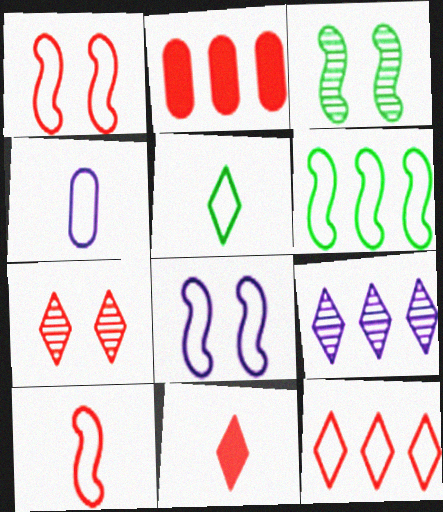[[2, 6, 9], 
[2, 7, 10], 
[4, 5, 10], 
[6, 8, 10], 
[7, 11, 12]]